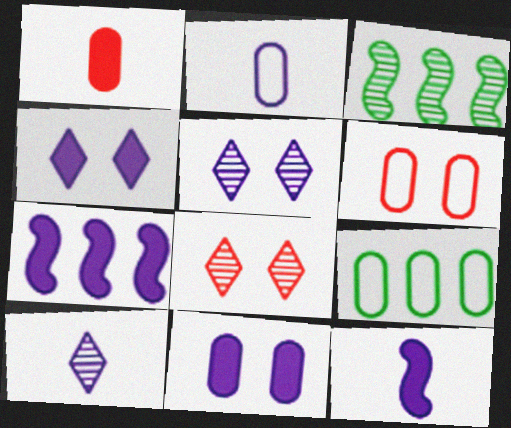[[2, 5, 7], 
[2, 6, 9], 
[2, 10, 12], 
[8, 9, 12]]